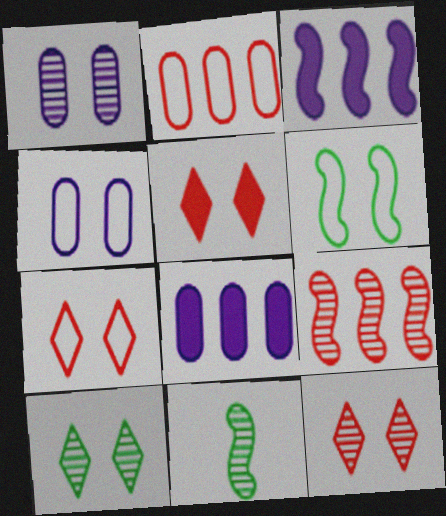[[1, 5, 6], 
[4, 6, 7], 
[5, 7, 12], 
[7, 8, 11]]